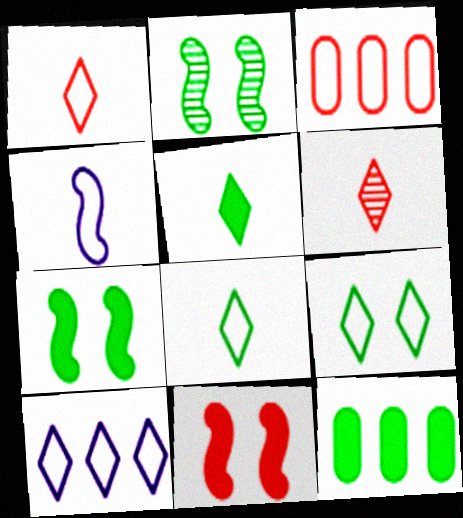[[1, 9, 10], 
[2, 8, 12], 
[3, 4, 9], 
[3, 6, 11], 
[5, 7, 12]]